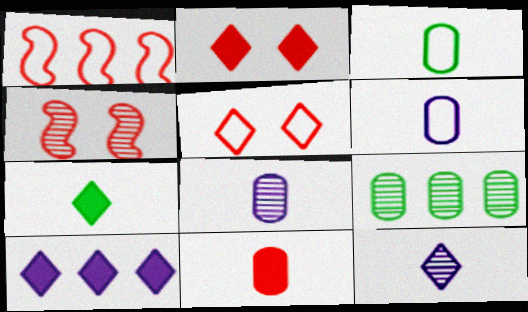[[1, 9, 10], 
[2, 7, 10], 
[3, 4, 10], 
[3, 8, 11], 
[4, 9, 12]]